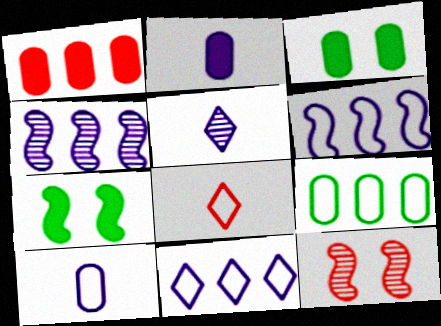[[1, 2, 3], 
[1, 8, 12], 
[3, 4, 8]]